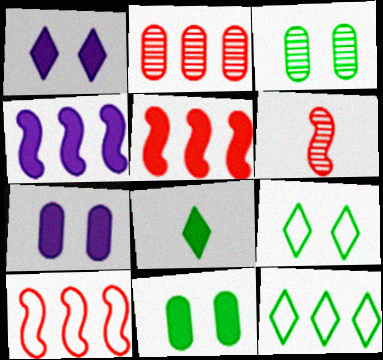[[2, 4, 12], 
[5, 7, 8], 
[6, 7, 12]]